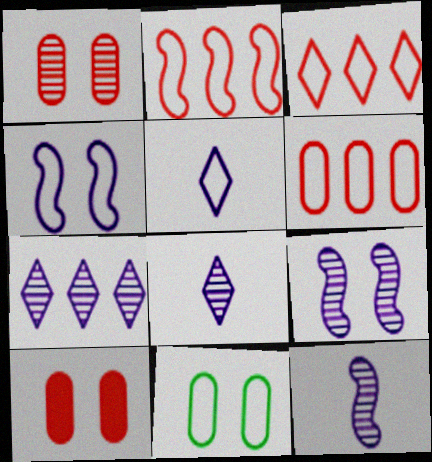[[2, 3, 6], 
[2, 5, 11]]